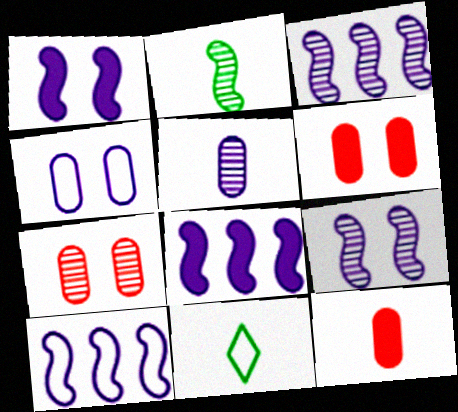[[3, 6, 11], 
[3, 8, 10], 
[7, 8, 11]]